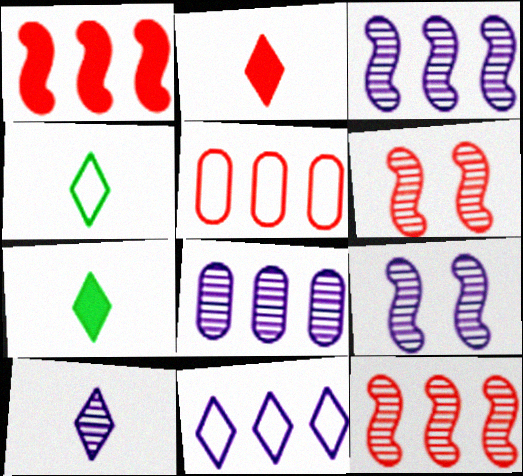[[2, 4, 10], 
[2, 5, 6], 
[5, 7, 9], 
[8, 9, 10]]